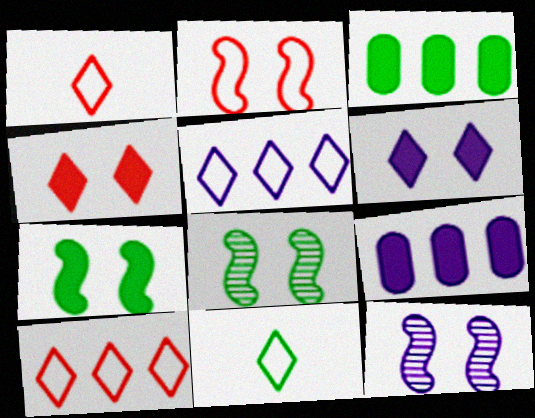[[1, 3, 12], 
[1, 8, 9], 
[2, 7, 12], 
[3, 8, 11]]